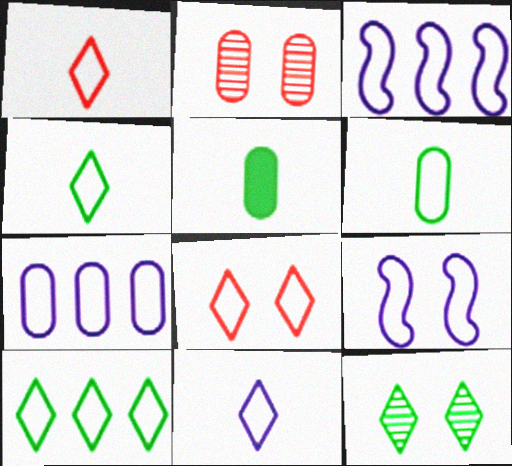[[1, 4, 11], 
[2, 5, 7], 
[3, 6, 8], 
[7, 9, 11], 
[8, 10, 11]]